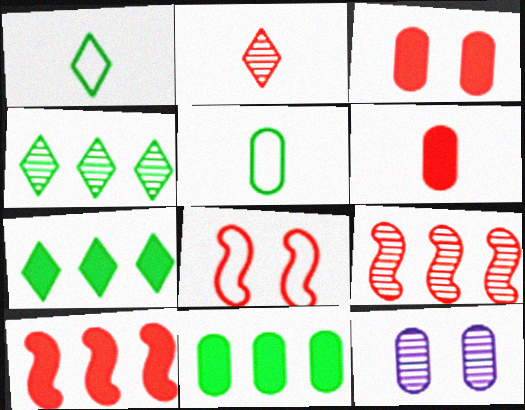[[1, 10, 12]]